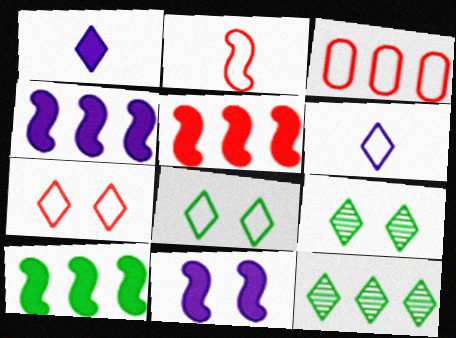[[1, 7, 12], 
[2, 3, 7], 
[3, 4, 12], 
[4, 5, 10]]